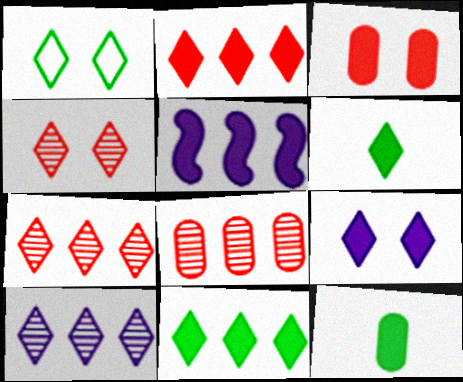[[1, 4, 9], 
[2, 6, 9], 
[3, 5, 6]]